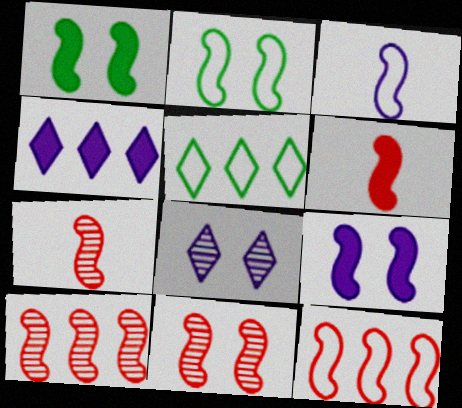[[1, 3, 10], 
[2, 3, 12], 
[2, 9, 11], 
[6, 11, 12], 
[7, 10, 11]]